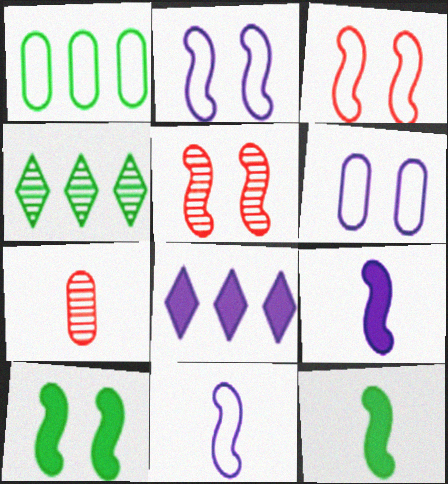[[2, 5, 10]]